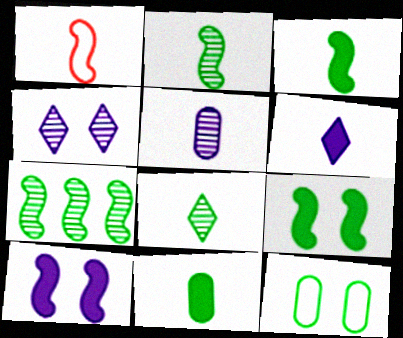[[1, 7, 10]]